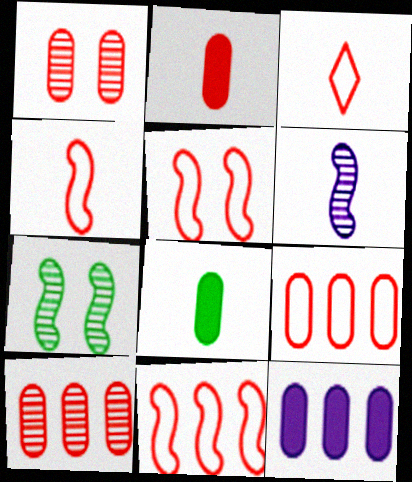[[1, 2, 9], 
[3, 5, 9], 
[3, 6, 8], 
[3, 7, 12], 
[4, 5, 11]]